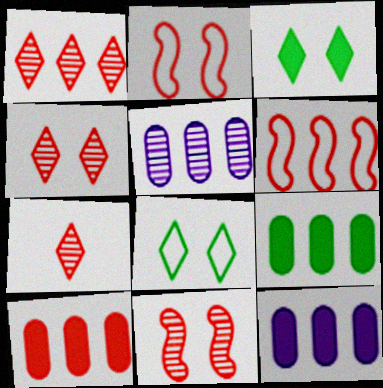[[1, 4, 7], 
[1, 6, 10], 
[2, 7, 10], 
[9, 10, 12]]